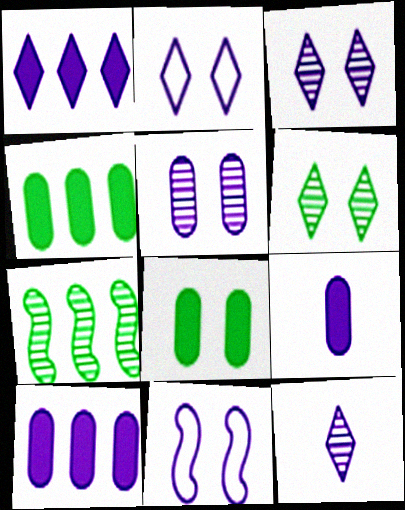[[1, 2, 12], 
[10, 11, 12]]